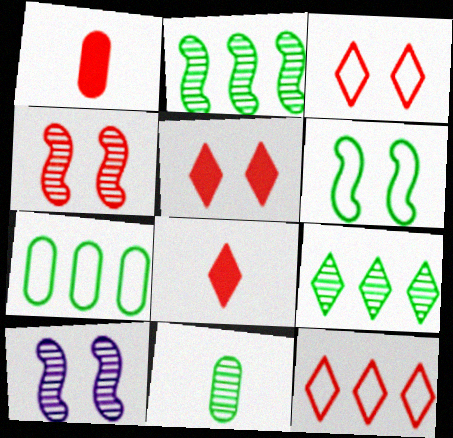[[1, 4, 12], 
[7, 8, 10]]